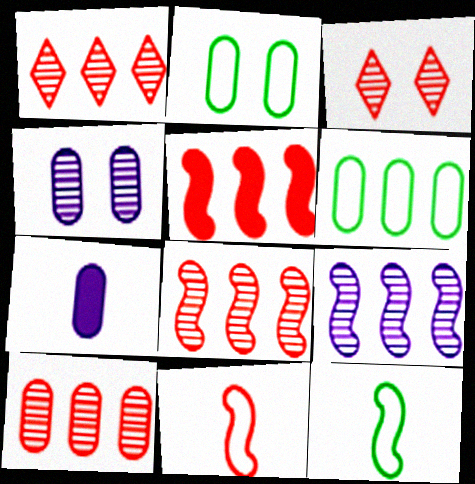[[1, 8, 10], 
[2, 7, 10]]